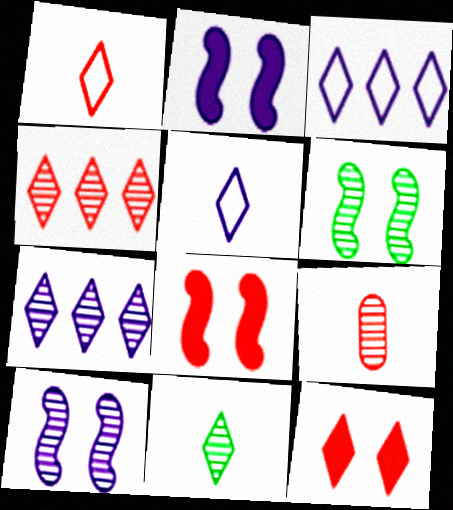[[1, 4, 12], 
[3, 11, 12], 
[6, 7, 9]]